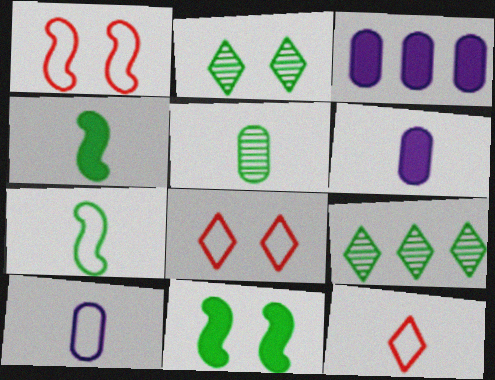[[1, 6, 9], 
[7, 10, 12]]